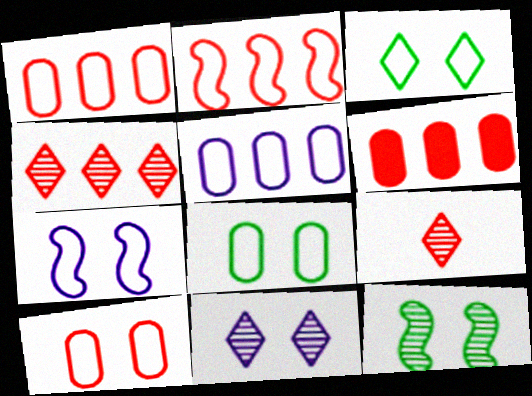[[2, 4, 6], 
[3, 7, 10]]